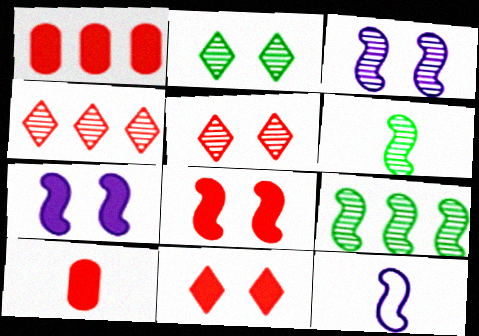[[1, 2, 12], 
[8, 9, 12]]